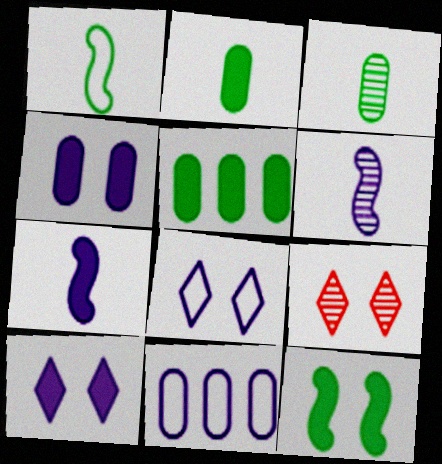[[6, 10, 11]]